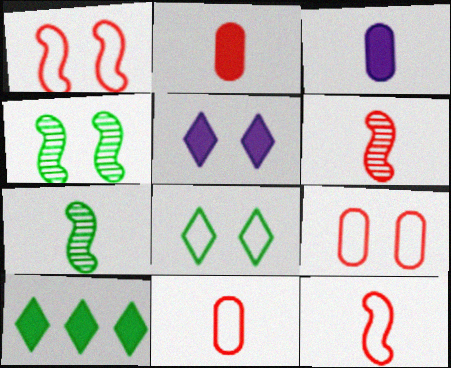[[4, 5, 9]]